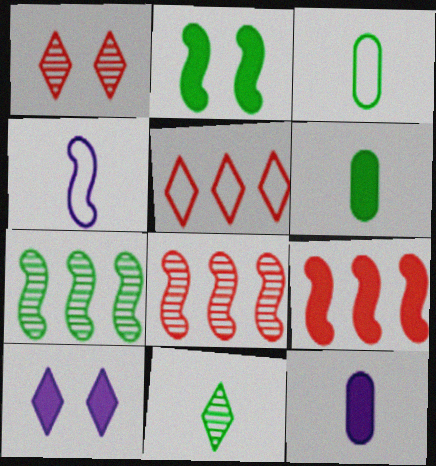[[2, 4, 8], 
[3, 8, 10], 
[5, 10, 11], 
[6, 9, 10]]